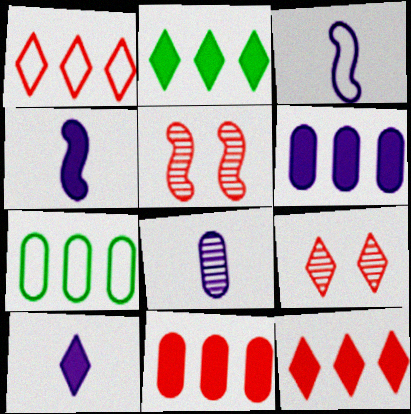[[3, 8, 10], 
[4, 7, 9], 
[5, 7, 10]]